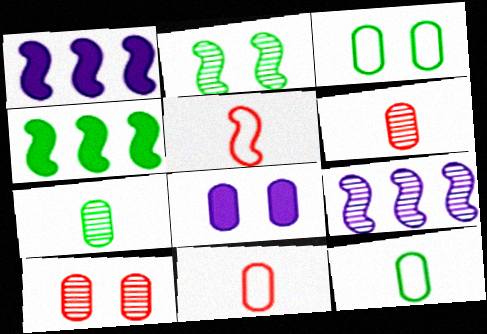[[1, 2, 5], 
[3, 8, 10]]